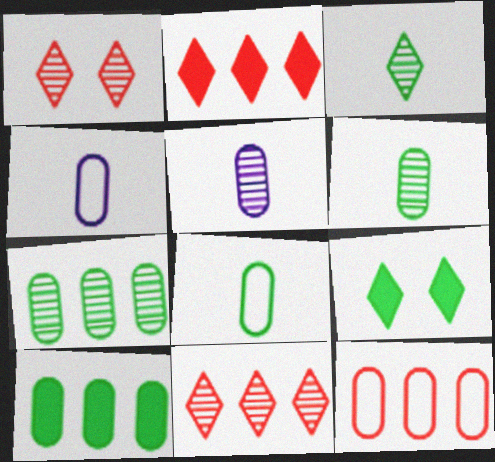[]